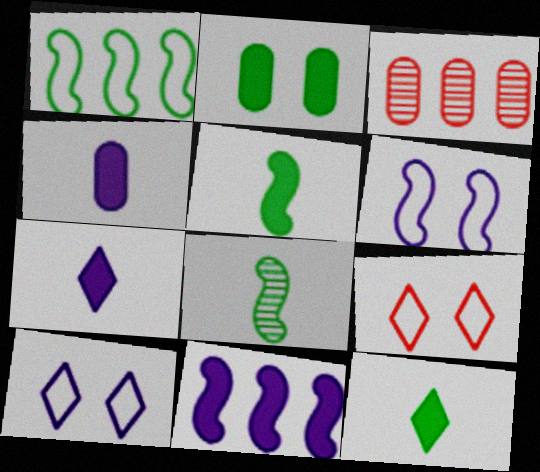[[3, 5, 10], 
[3, 6, 12]]